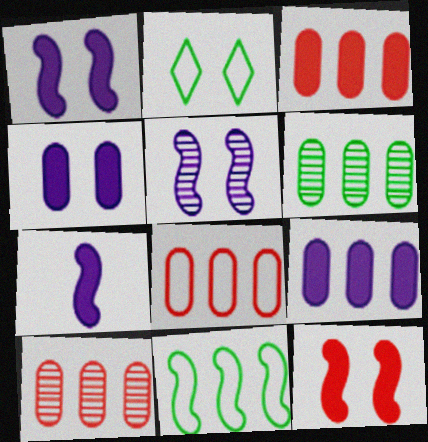[[2, 7, 10], 
[3, 8, 10], 
[6, 8, 9]]